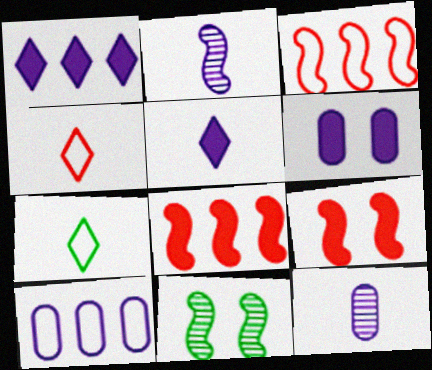[[6, 10, 12]]